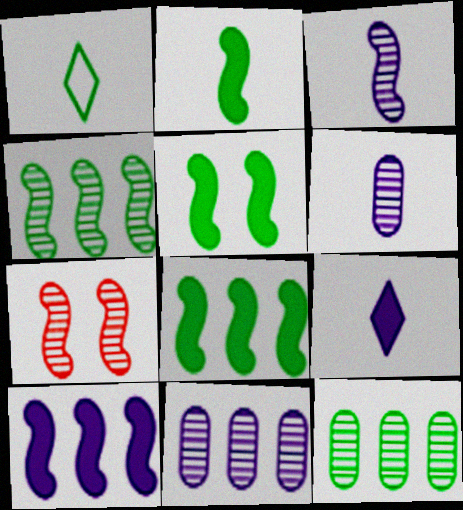[[1, 5, 12], 
[2, 5, 8], 
[3, 4, 7]]